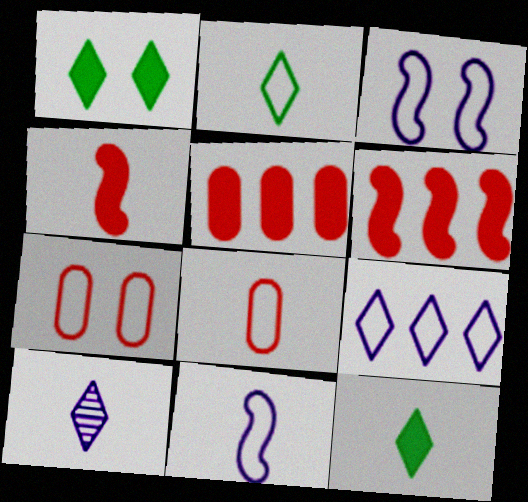[[2, 8, 11]]